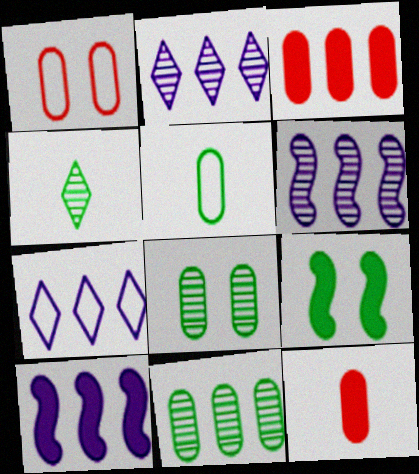[[1, 4, 10]]